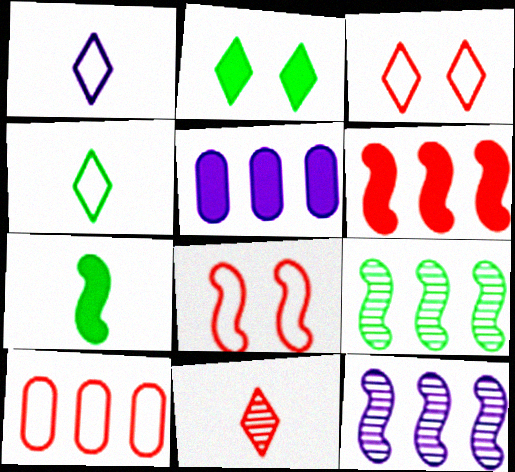[[7, 8, 12]]